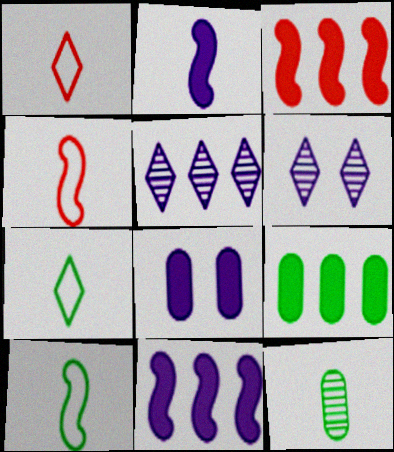[[1, 2, 12], 
[4, 6, 9]]